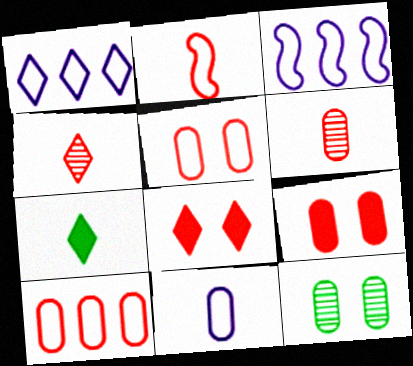[[6, 9, 10]]